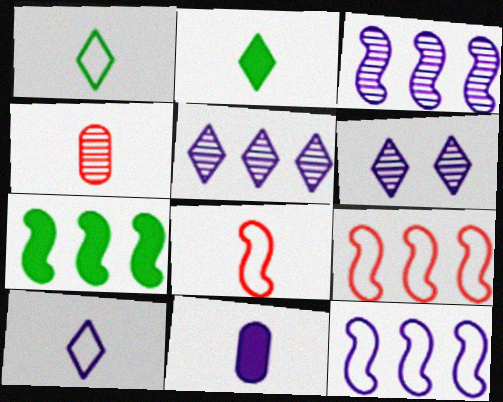[[3, 7, 9], 
[6, 11, 12]]